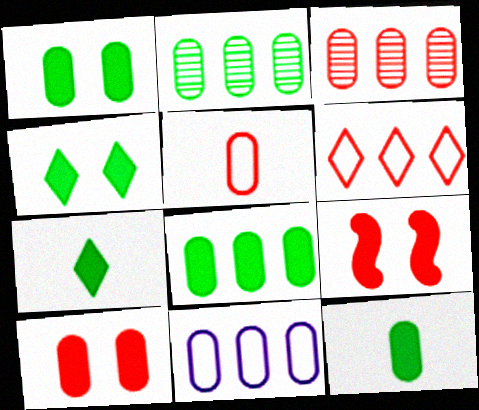[[1, 8, 12], 
[3, 5, 10], 
[3, 8, 11]]